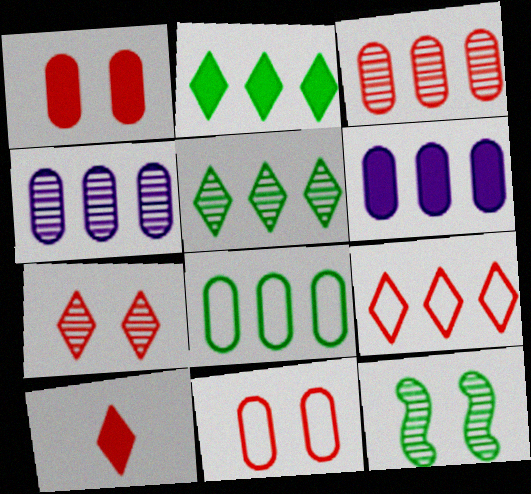[[3, 6, 8], 
[7, 9, 10]]